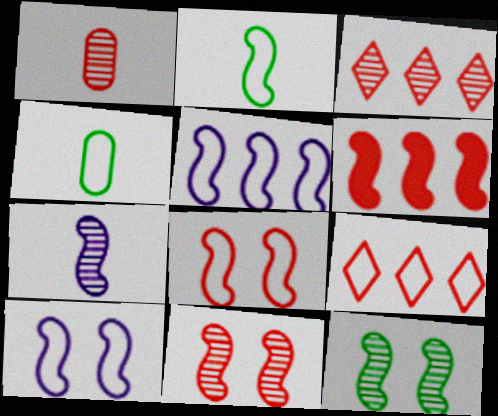[[1, 3, 11], 
[2, 5, 8], 
[4, 9, 10]]